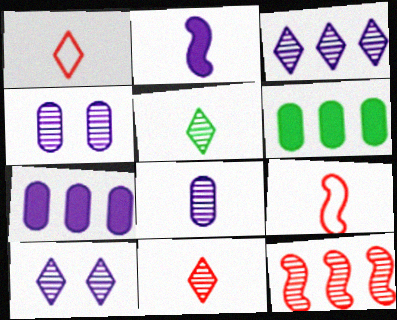[[4, 5, 12], 
[6, 9, 10]]